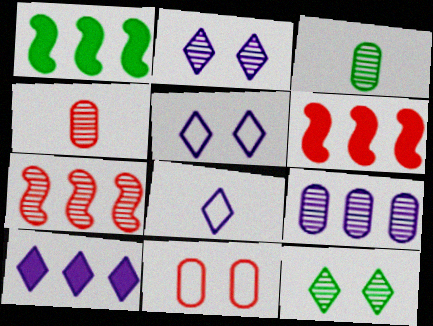[[1, 4, 5], 
[2, 3, 7], 
[2, 8, 10], 
[3, 5, 6]]